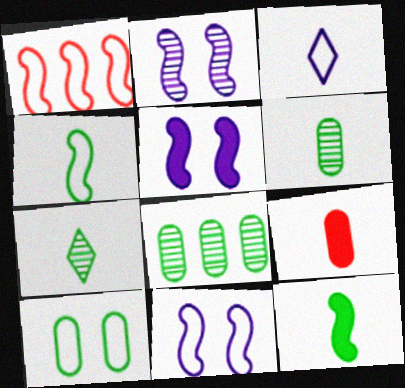[[1, 2, 12], 
[1, 3, 10], 
[1, 4, 11], 
[2, 5, 11]]